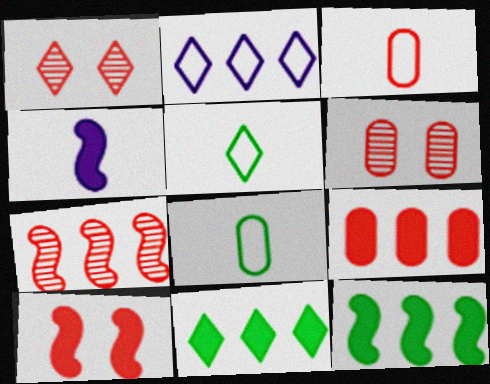[[3, 6, 9], 
[4, 10, 12]]